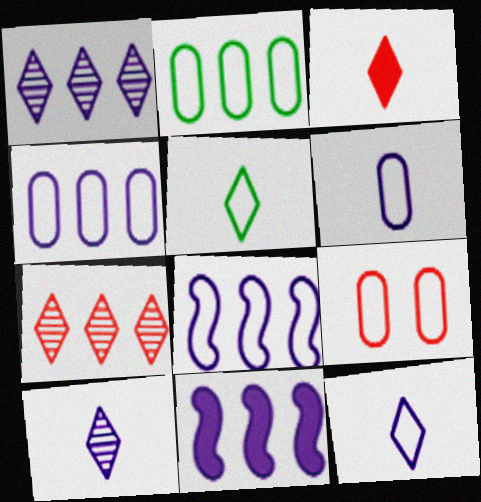[[1, 4, 11], 
[2, 6, 9], 
[2, 7, 11], 
[3, 5, 10], 
[5, 8, 9]]